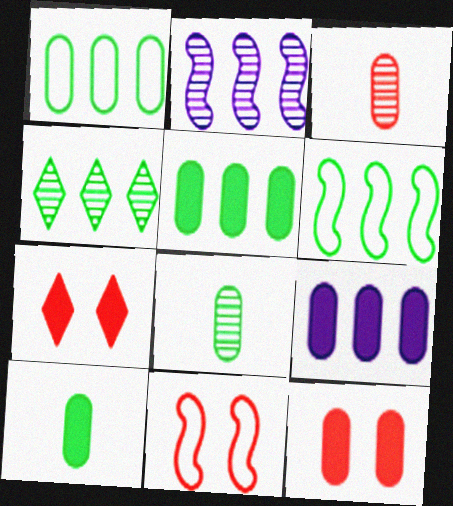[[4, 5, 6], 
[9, 10, 12]]